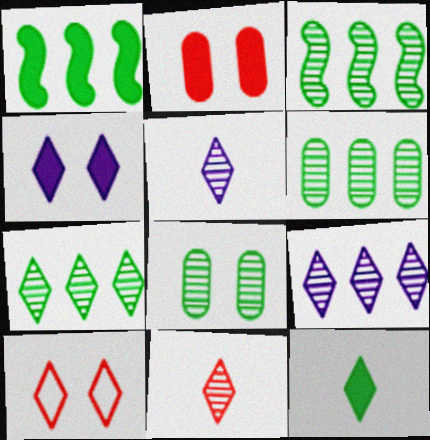[[3, 6, 7], 
[9, 10, 12]]